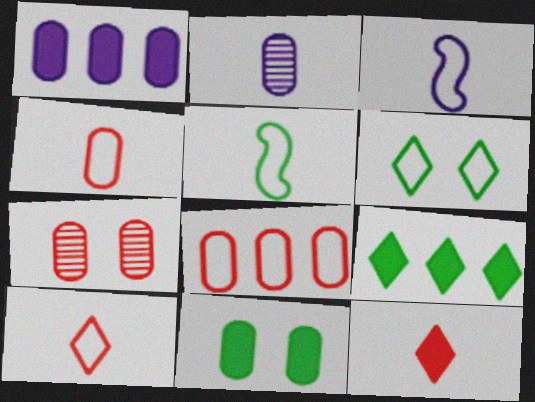[[2, 5, 12], 
[2, 8, 11], 
[3, 6, 8], 
[3, 7, 9]]